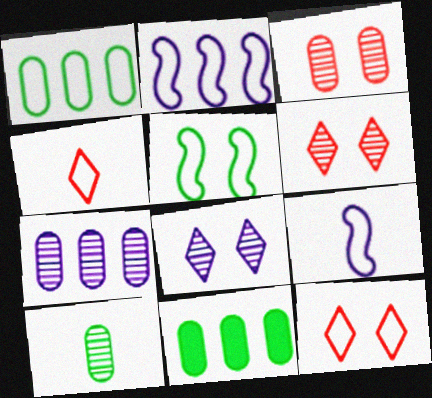[[1, 9, 12], 
[3, 7, 10], 
[6, 9, 11]]